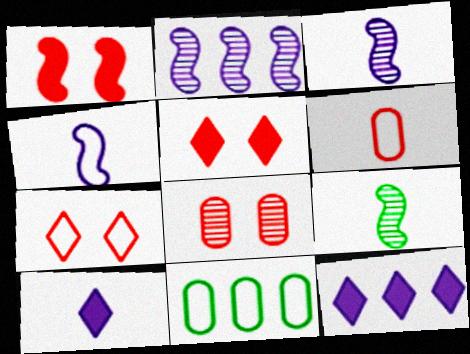[[1, 7, 8], 
[3, 5, 11], 
[4, 7, 11], 
[6, 9, 10]]